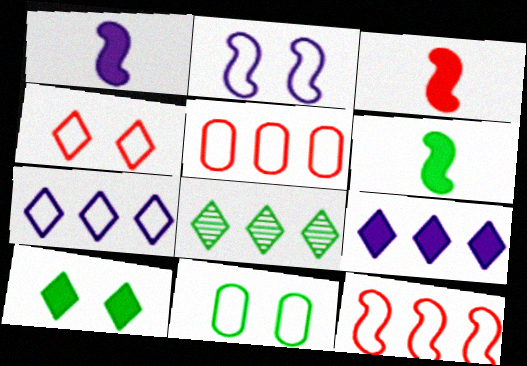[[1, 3, 6], 
[2, 4, 11], 
[6, 8, 11]]